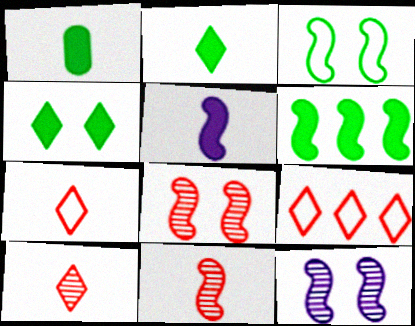[[1, 4, 6], 
[1, 9, 12]]